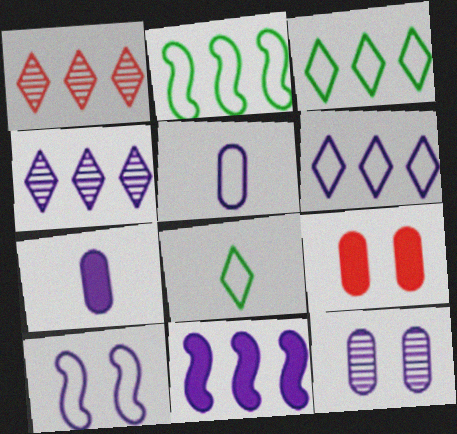[[4, 7, 10], 
[5, 6, 10]]